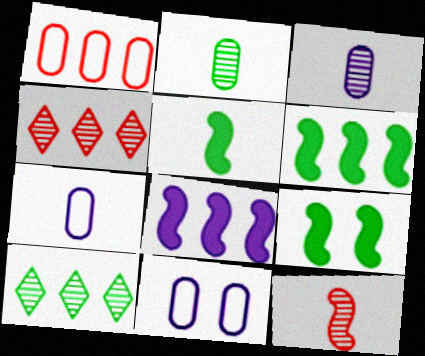[[1, 8, 10], 
[4, 5, 11], 
[4, 7, 9], 
[5, 6, 9]]